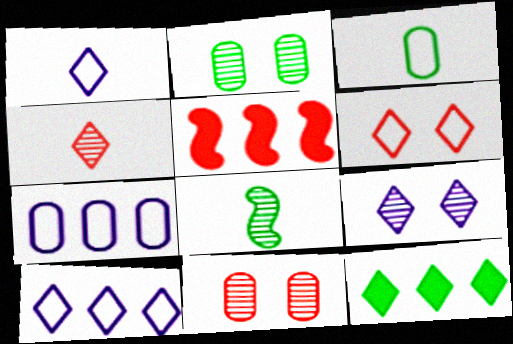[[1, 2, 5], 
[3, 5, 9]]